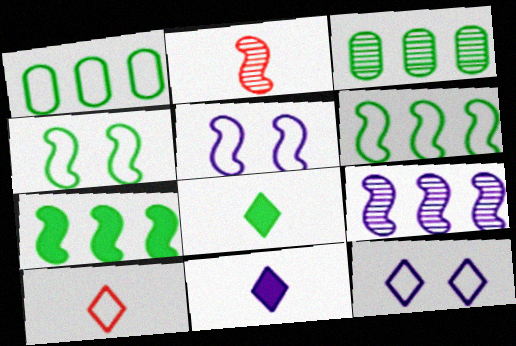[[1, 5, 10], 
[2, 5, 7], 
[3, 4, 8]]